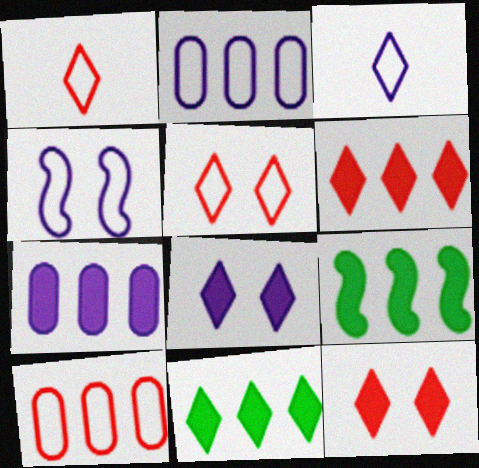[[2, 3, 4], 
[6, 7, 9]]